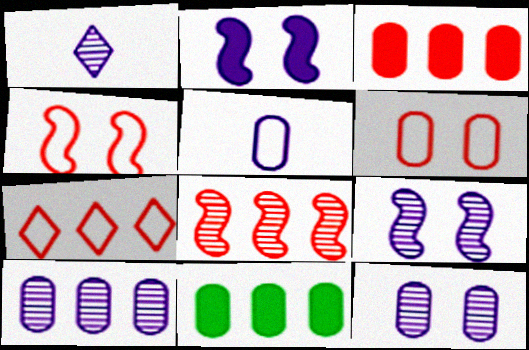[[1, 4, 11], 
[1, 9, 10], 
[3, 7, 8]]